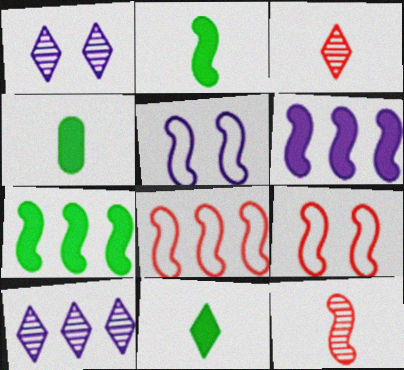[[1, 4, 8], 
[2, 4, 11], 
[4, 9, 10], 
[5, 7, 12]]